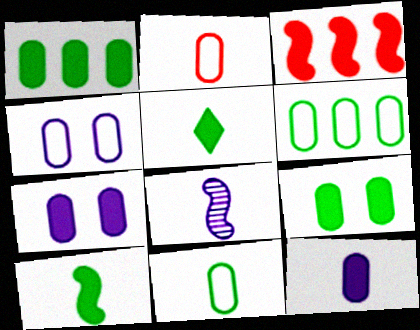[[2, 4, 6], 
[2, 5, 8], 
[3, 5, 7]]